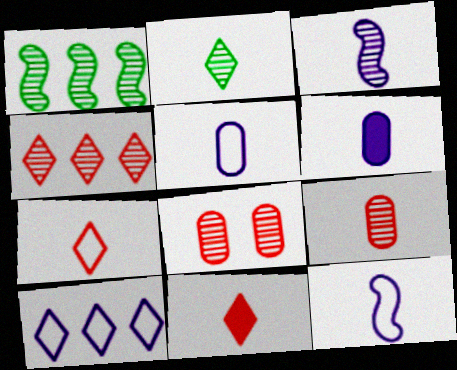[[2, 3, 9]]